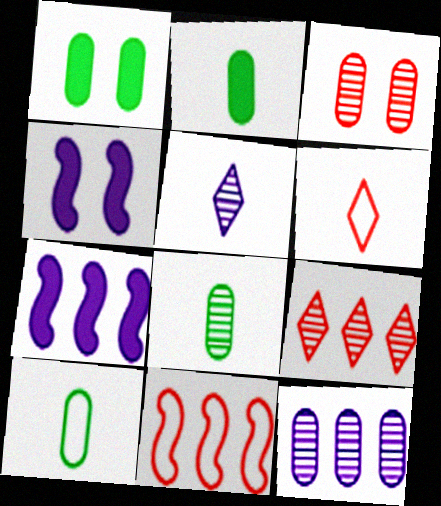[[1, 5, 11], 
[2, 8, 10], 
[3, 8, 12], 
[4, 9, 10]]